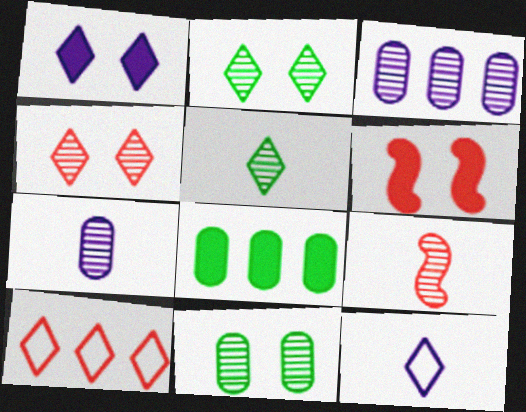[[1, 5, 10], 
[2, 3, 9], 
[5, 7, 9]]